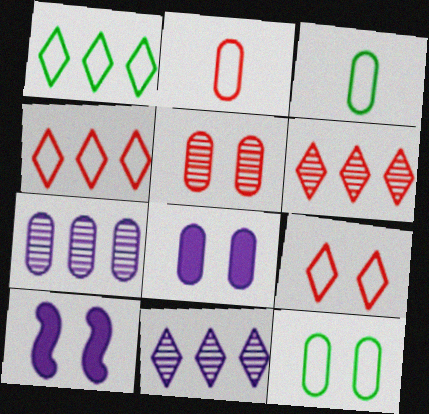[[3, 6, 10], 
[5, 8, 12]]